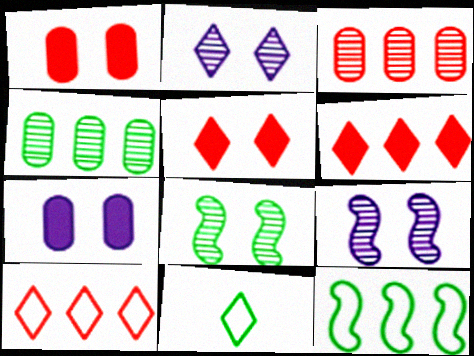[[2, 6, 11]]